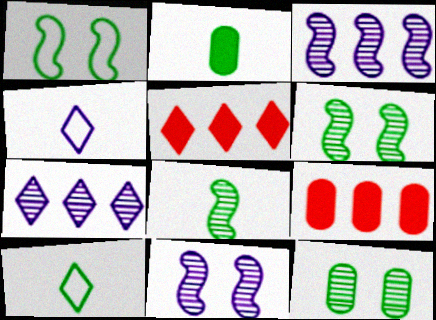[[2, 8, 10], 
[4, 6, 9], 
[9, 10, 11]]